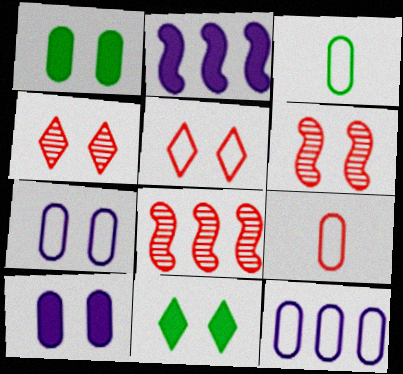[[2, 3, 4], 
[6, 7, 11]]